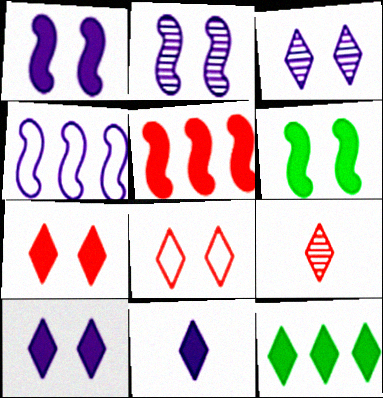[[7, 11, 12]]